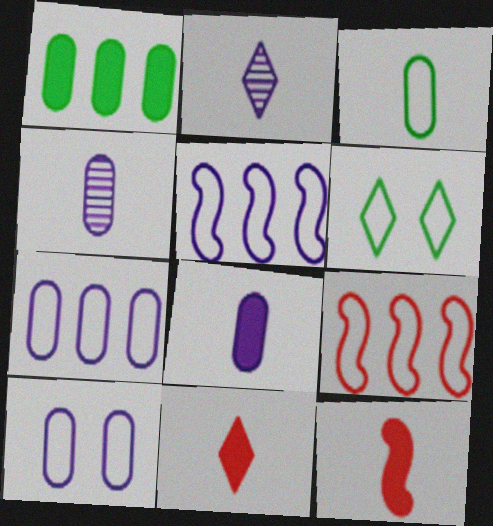[[2, 3, 12]]